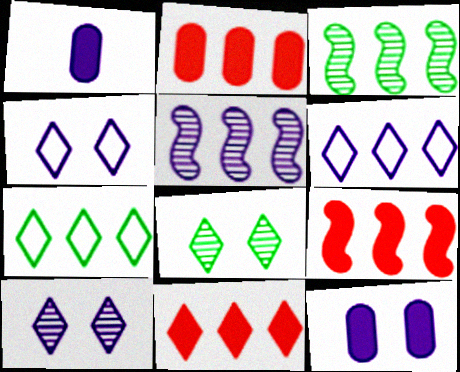[[1, 4, 5], 
[2, 3, 6], 
[2, 5, 7], 
[2, 9, 11]]